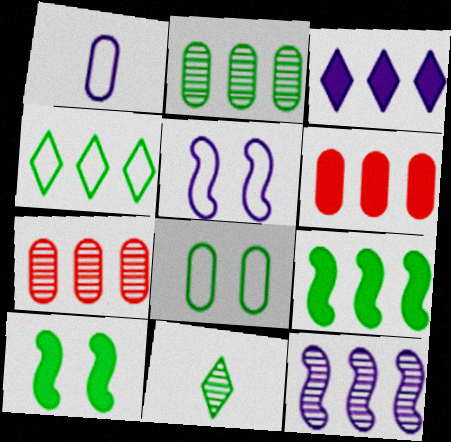[[2, 4, 9], 
[3, 6, 9], 
[4, 6, 12], 
[5, 6, 11], 
[8, 9, 11]]